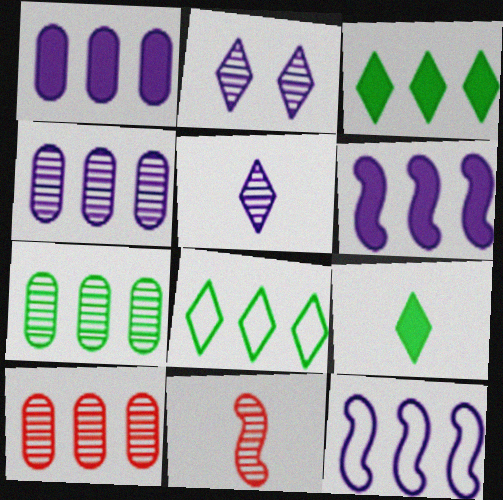[[2, 7, 11], 
[3, 10, 12], 
[4, 7, 10], 
[6, 8, 10]]